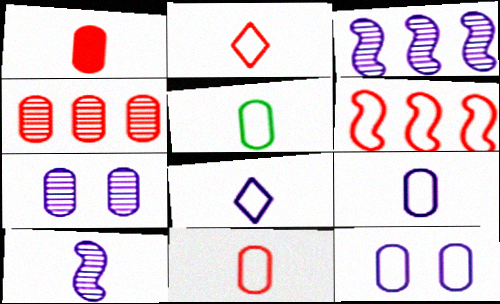[[5, 9, 11]]